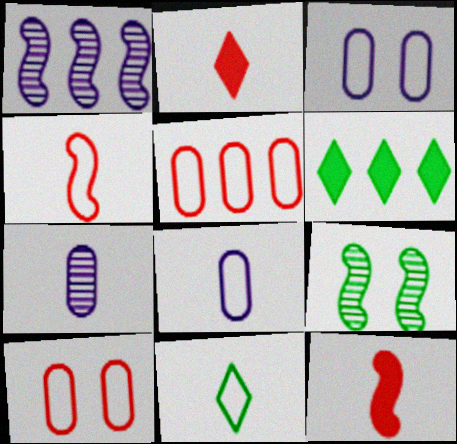[[1, 5, 6], 
[4, 8, 11], 
[7, 11, 12]]